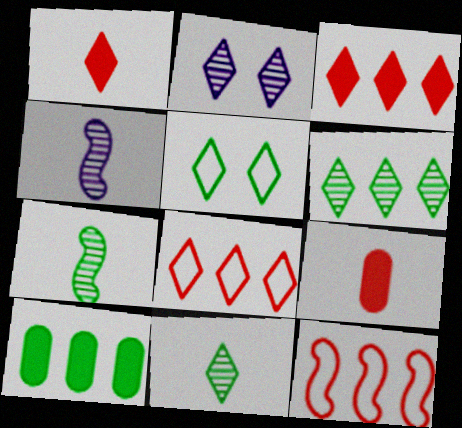[[5, 7, 10]]